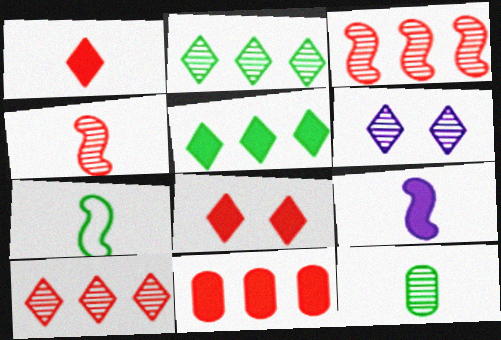[[3, 6, 12], 
[4, 7, 9], 
[6, 7, 11]]